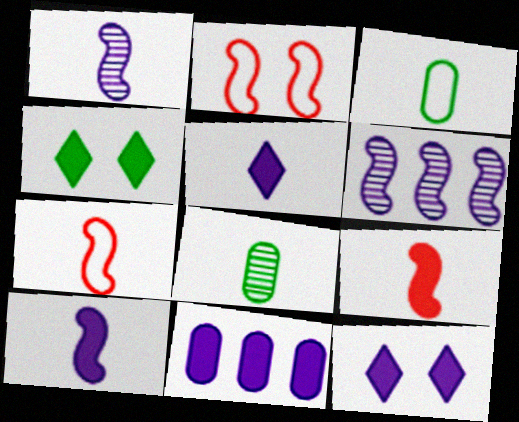[[4, 9, 11], 
[5, 7, 8], 
[10, 11, 12]]